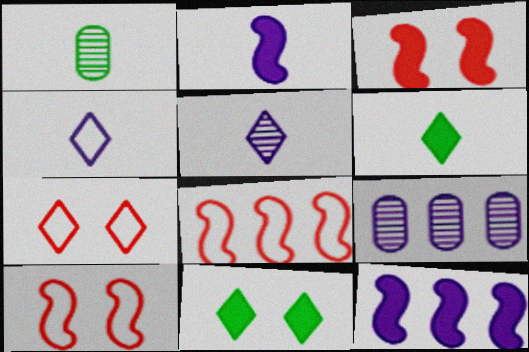[[1, 7, 12], 
[6, 9, 10]]